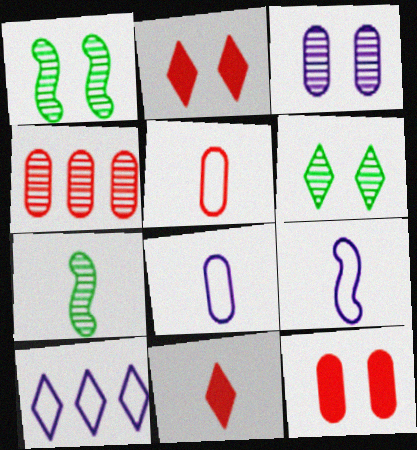[[4, 5, 12], 
[6, 10, 11], 
[7, 8, 11], 
[7, 10, 12]]